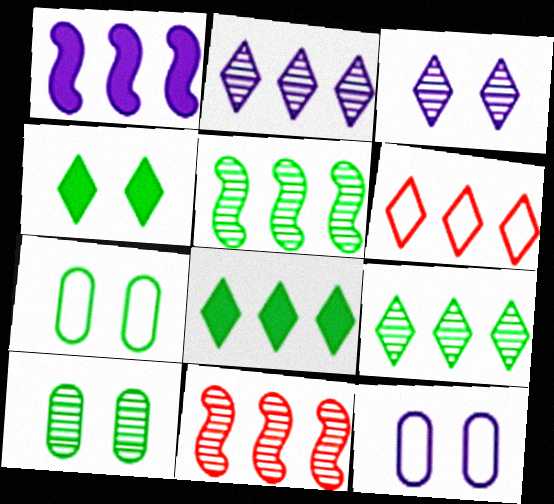[[2, 6, 8]]